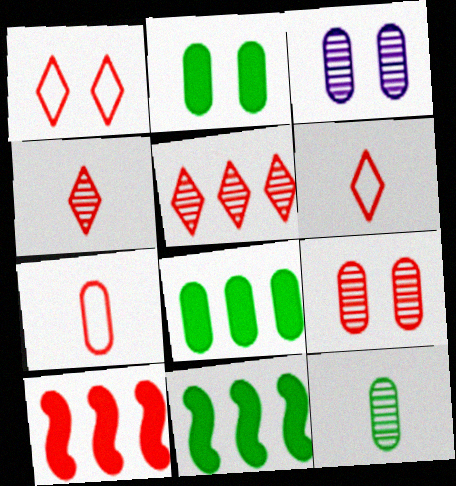[[3, 6, 11], 
[3, 7, 8], 
[6, 9, 10]]